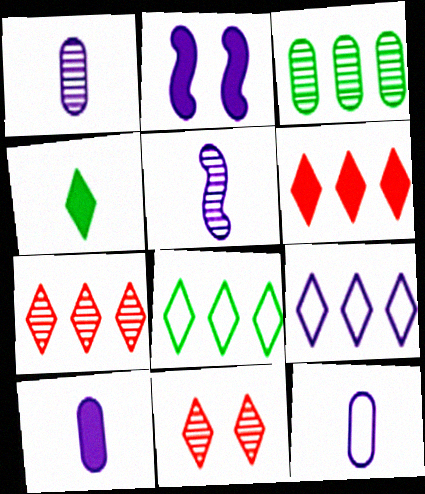[[1, 2, 9], 
[1, 10, 12], 
[3, 5, 11], 
[4, 9, 11]]